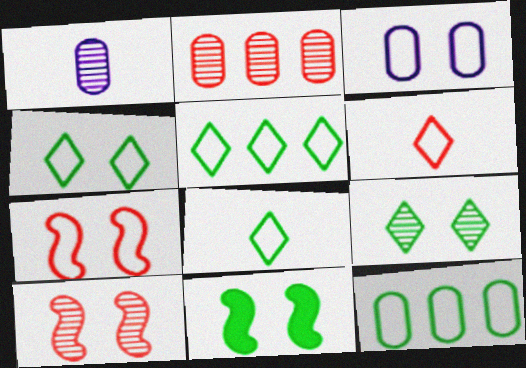[[3, 4, 7], 
[4, 5, 8]]